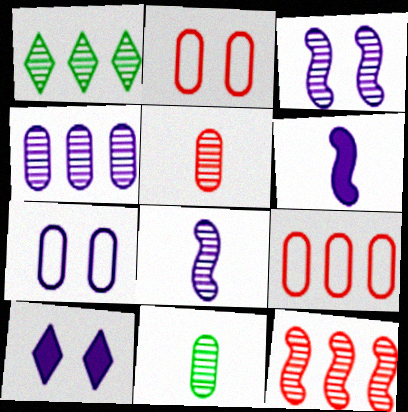[[1, 2, 6], 
[1, 3, 5], 
[1, 4, 12], 
[3, 7, 10]]